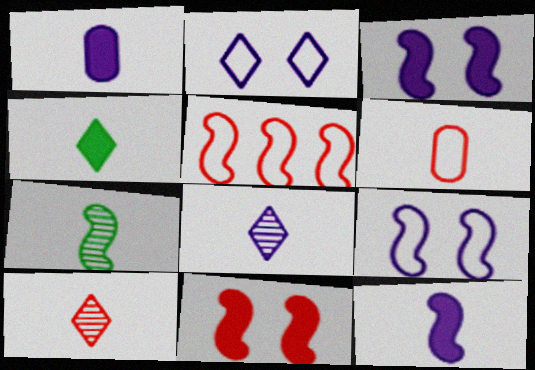[[3, 5, 7]]